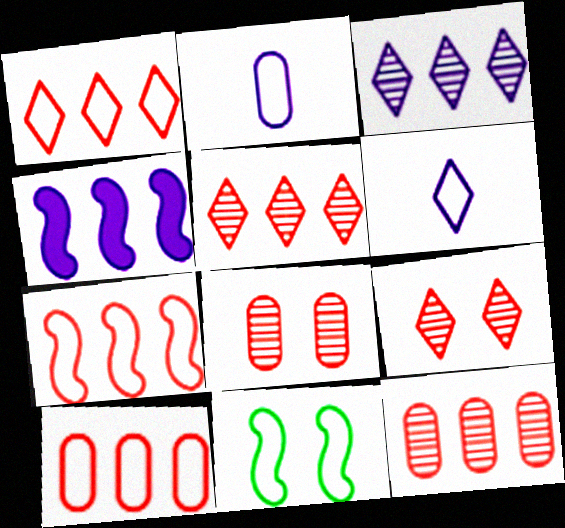[[1, 2, 11], 
[1, 7, 10], 
[6, 10, 11]]